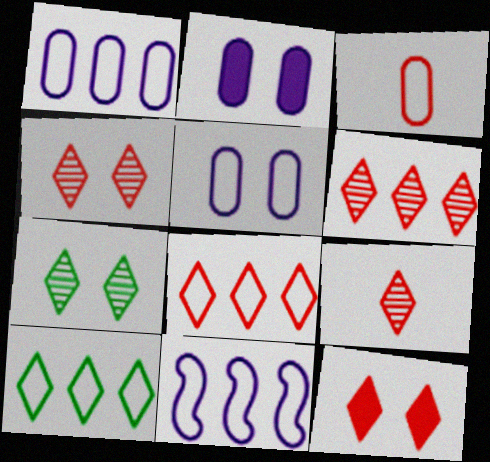[[4, 6, 9], 
[8, 9, 12]]